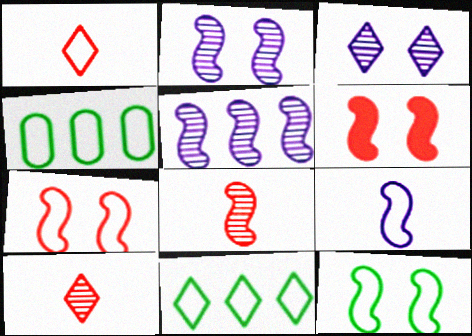[[2, 6, 12]]